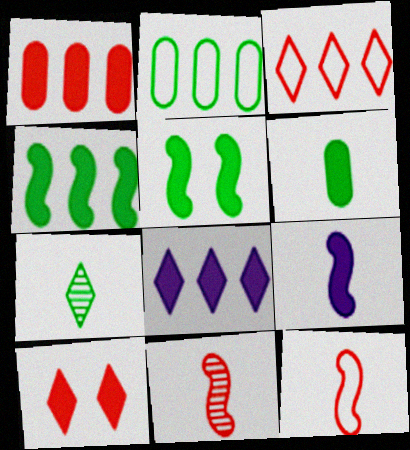[[1, 4, 8], 
[2, 5, 7]]